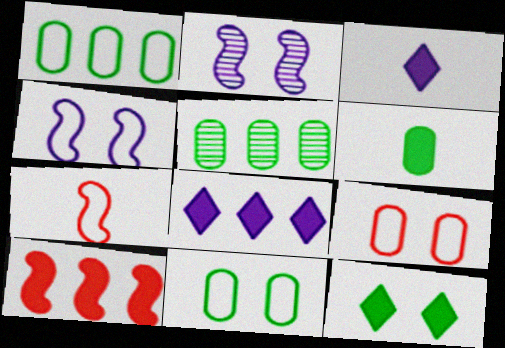[[2, 9, 12], 
[5, 6, 11]]